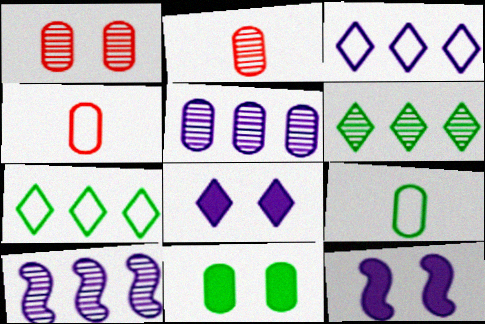[[2, 7, 12], 
[4, 5, 11], 
[4, 6, 12]]